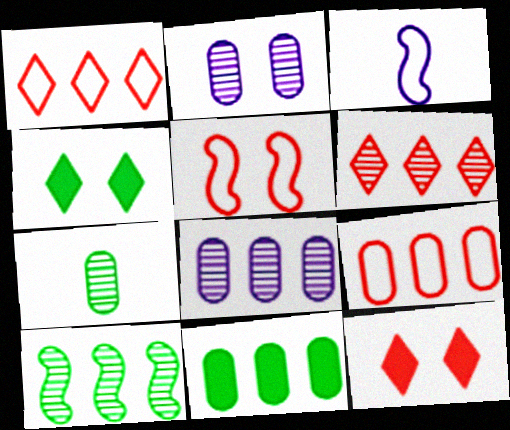[[2, 4, 5], 
[6, 8, 10], 
[8, 9, 11]]